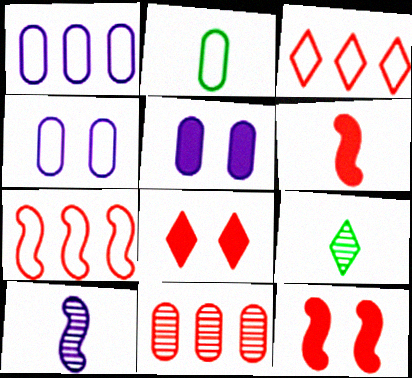[[1, 9, 12], 
[2, 5, 11], 
[5, 7, 9]]